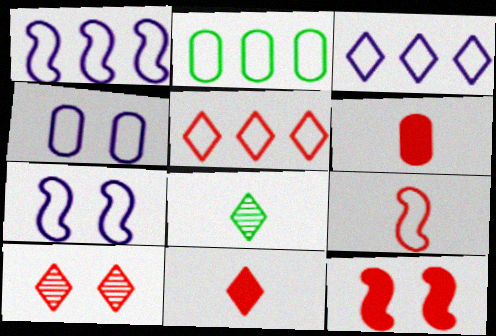[[1, 2, 5], 
[5, 10, 11]]